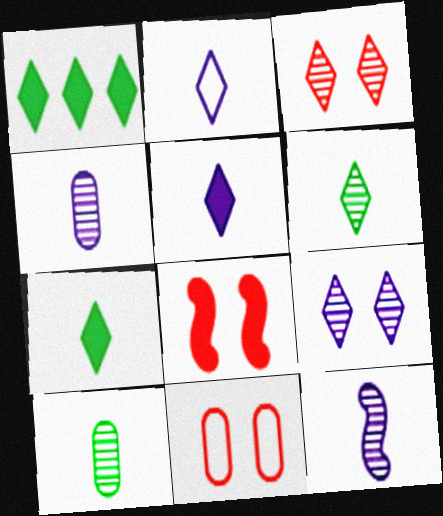[[1, 2, 3], 
[1, 11, 12], 
[3, 8, 11]]